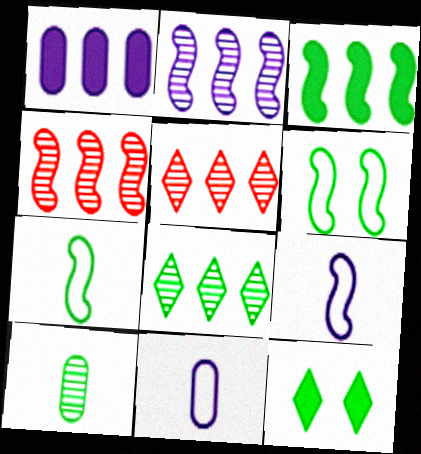[[4, 11, 12]]